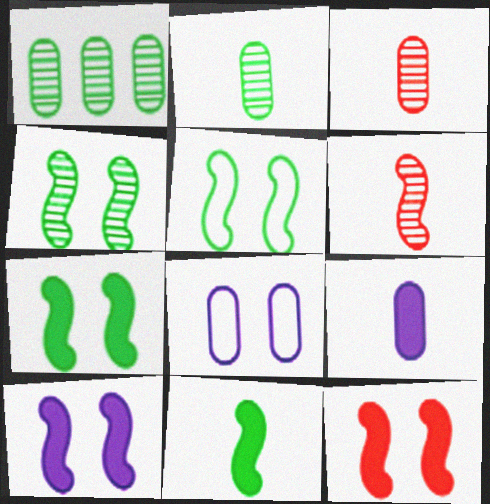[[4, 5, 7], 
[7, 10, 12]]